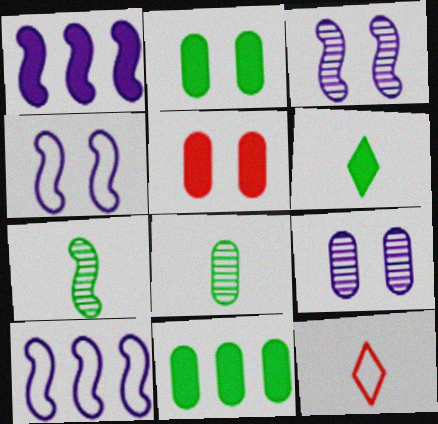[[1, 5, 6], 
[3, 11, 12]]